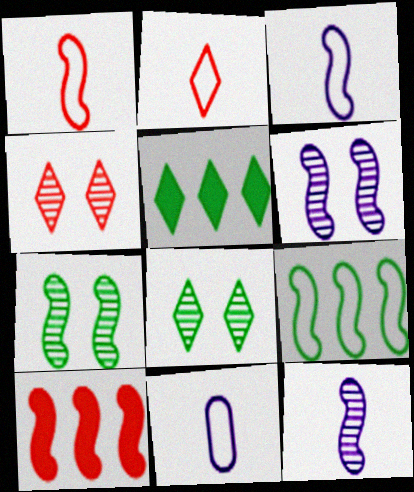[[3, 7, 10], 
[8, 10, 11]]